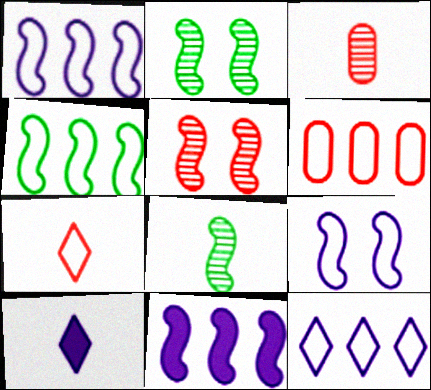[[2, 6, 10], 
[4, 6, 12]]